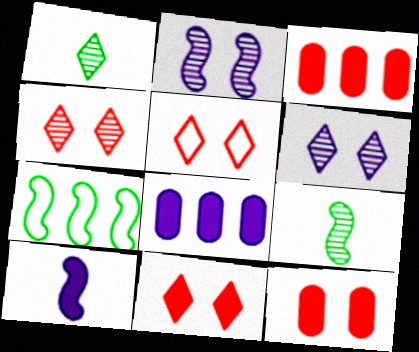[[4, 5, 11], 
[5, 8, 9]]